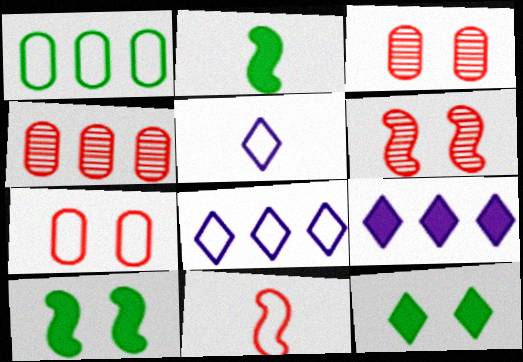[[2, 3, 8], 
[4, 5, 10]]